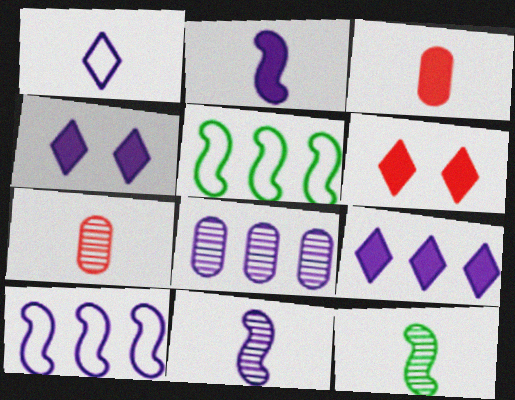[[1, 3, 12], 
[4, 5, 7], 
[8, 9, 10]]